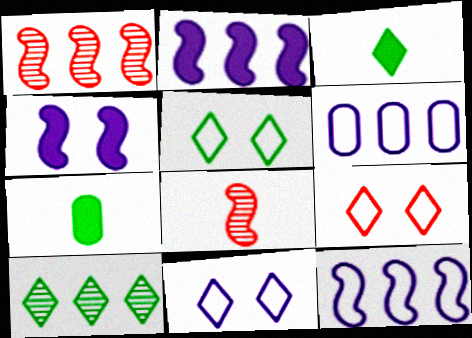[[1, 7, 11], 
[3, 5, 10], 
[5, 9, 11]]